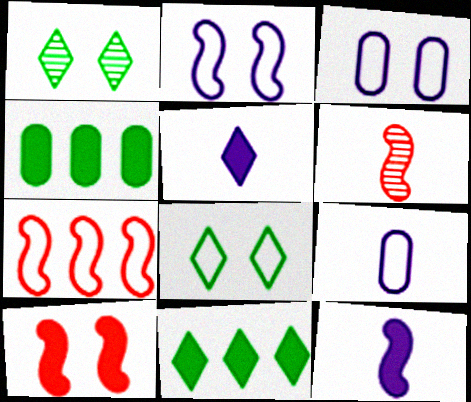[[1, 3, 10], 
[3, 6, 11], 
[4, 5, 10], 
[6, 7, 10], 
[7, 8, 9]]